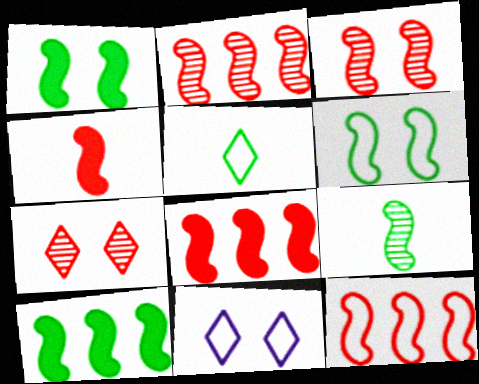[[2, 8, 12], 
[3, 4, 12], 
[6, 9, 10]]